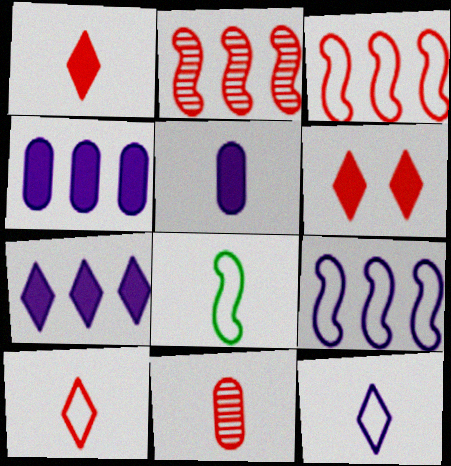[[3, 6, 11]]